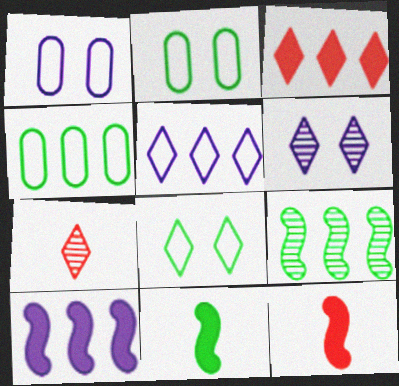[[2, 7, 10], 
[4, 6, 12]]